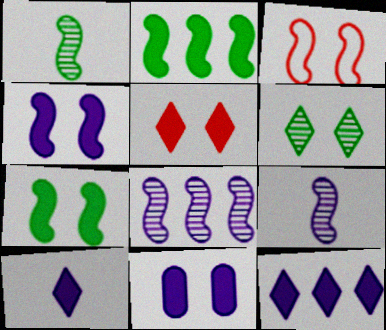[[2, 3, 9], 
[3, 6, 11], 
[5, 7, 11]]